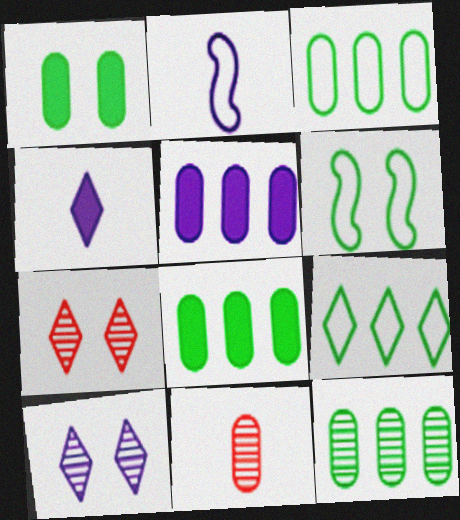[[2, 5, 10], 
[2, 7, 8], 
[3, 8, 12], 
[4, 7, 9]]